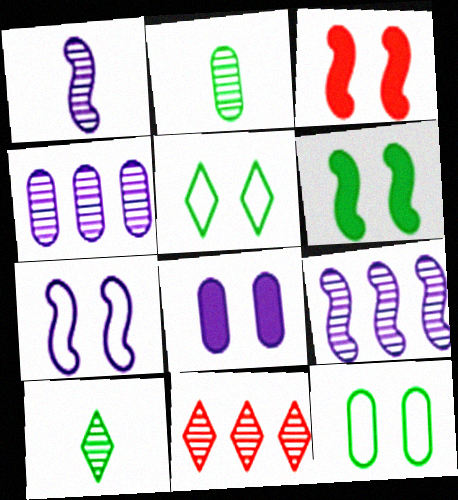[]